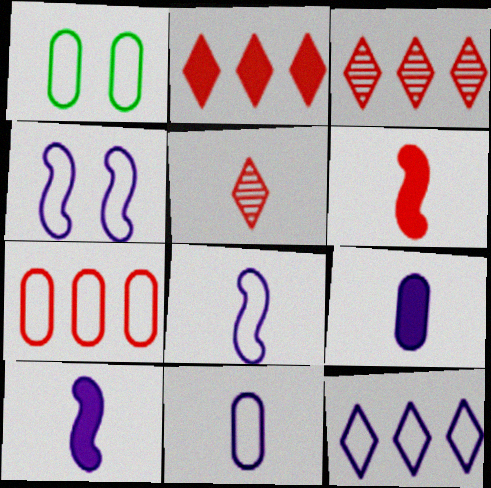[[1, 3, 10], 
[1, 7, 11], 
[4, 11, 12]]